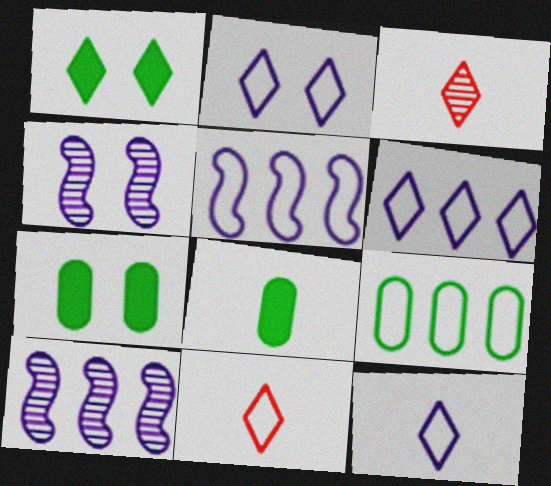[[1, 3, 6], 
[2, 6, 12], 
[3, 5, 7], 
[7, 10, 11]]